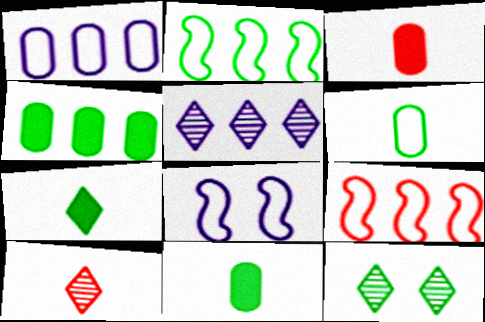[[2, 11, 12], 
[4, 5, 9], 
[4, 8, 10], 
[5, 10, 12]]